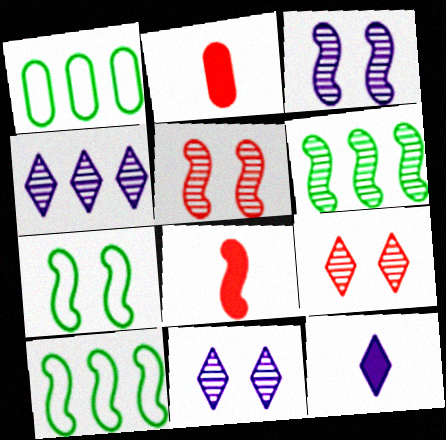[[1, 5, 12], 
[1, 8, 11], 
[2, 4, 7], 
[2, 10, 11], 
[3, 8, 10]]